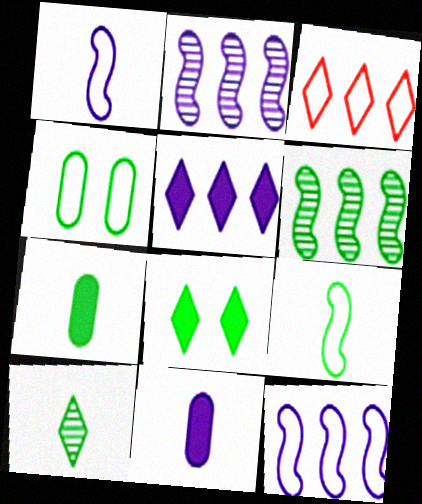[[1, 3, 4], 
[7, 9, 10]]